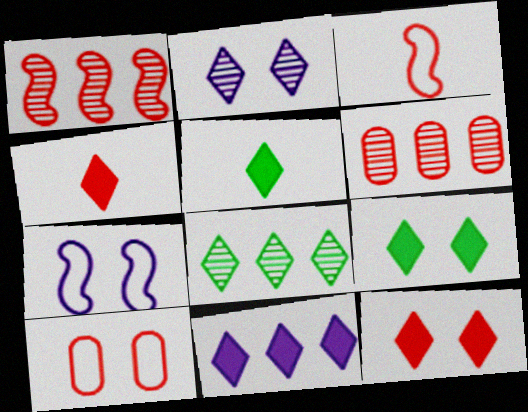[[1, 4, 10], 
[3, 6, 12], 
[4, 9, 11], 
[5, 6, 7], 
[5, 11, 12]]